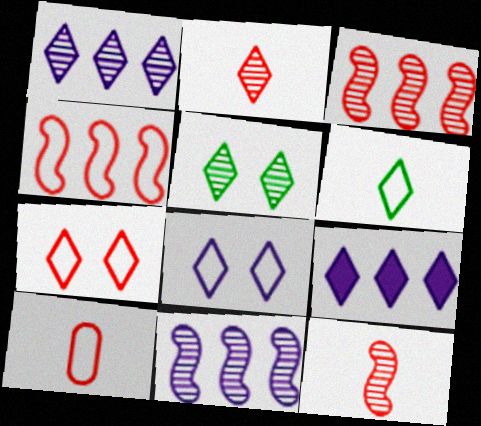[[1, 2, 5], 
[4, 7, 10]]